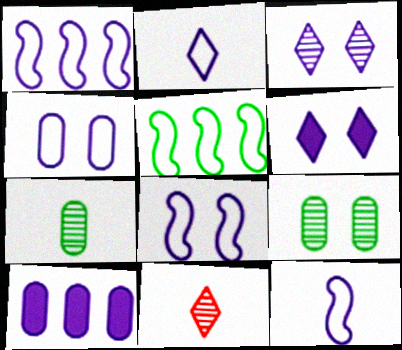[[1, 2, 4], 
[1, 8, 12], 
[3, 10, 12]]